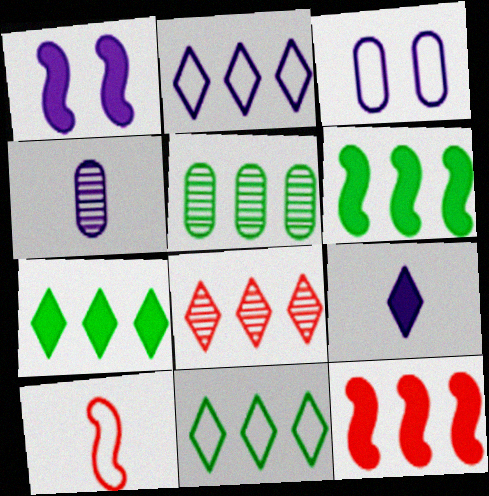[[1, 2, 4], 
[2, 5, 12], 
[2, 7, 8], 
[3, 10, 11], 
[5, 6, 11]]